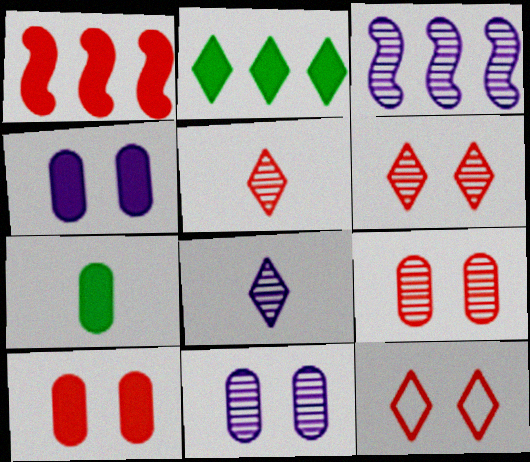[[2, 8, 12], 
[3, 7, 12], 
[3, 8, 11]]